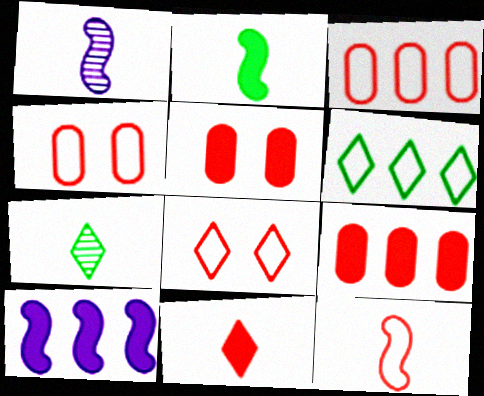[[1, 2, 12], 
[1, 5, 6], 
[3, 8, 12], 
[4, 7, 10]]